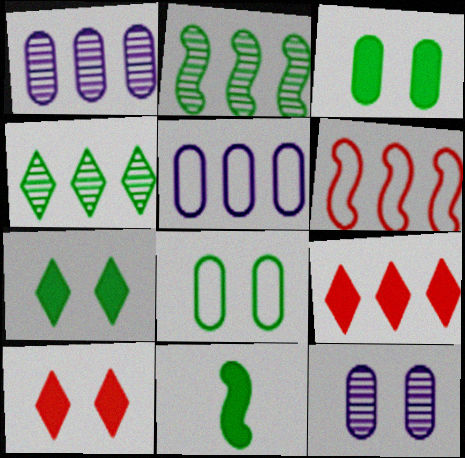[[2, 5, 9], 
[4, 8, 11]]